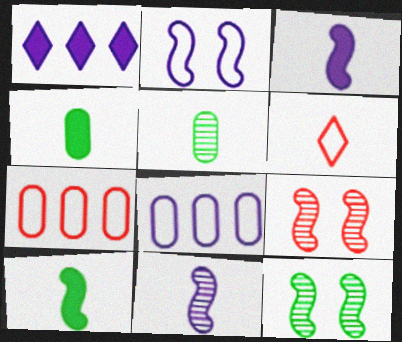[[3, 5, 6], 
[4, 6, 11]]